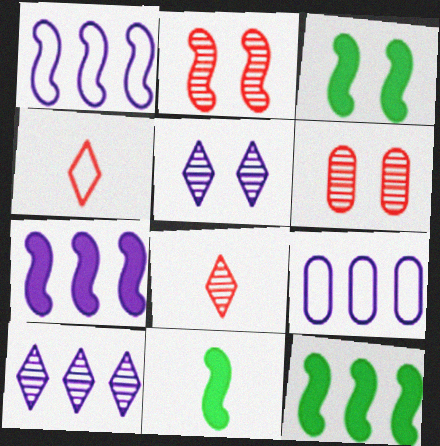[[1, 2, 11], 
[3, 8, 9], 
[3, 11, 12], 
[7, 9, 10]]